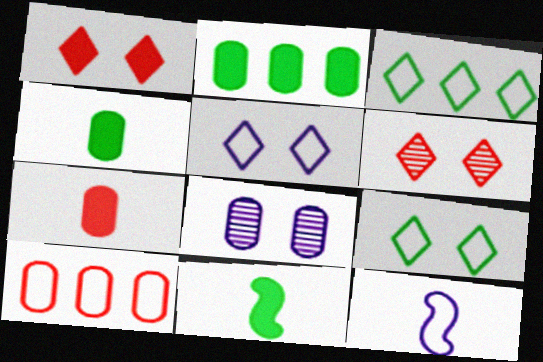[[2, 6, 12], 
[4, 8, 10], 
[9, 10, 12]]